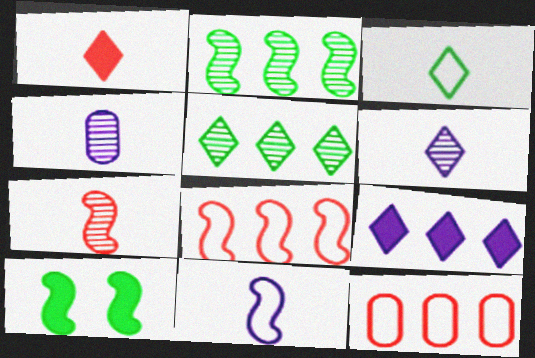[[1, 3, 6], 
[2, 9, 12], 
[6, 10, 12]]